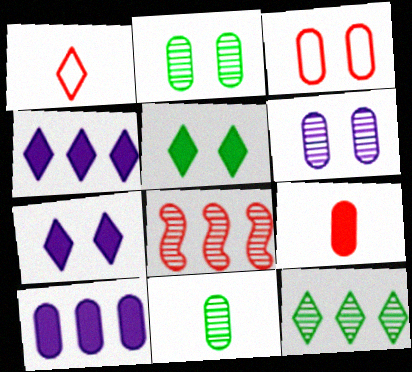[[1, 7, 12], 
[3, 10, 11]]